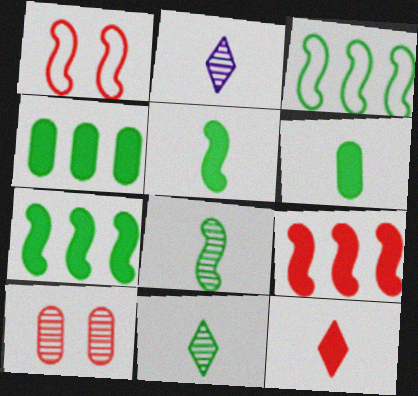[[1, 2, 4]]